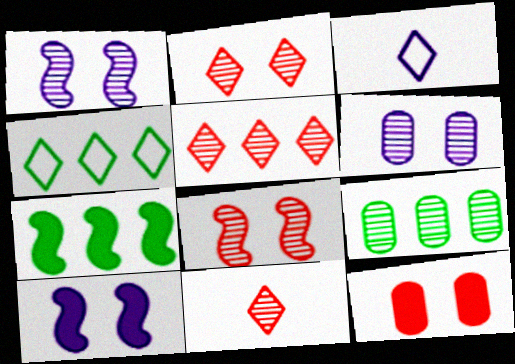[[1, 9, 11], 
[2, 5, 11], 
[4, 7, 9]]